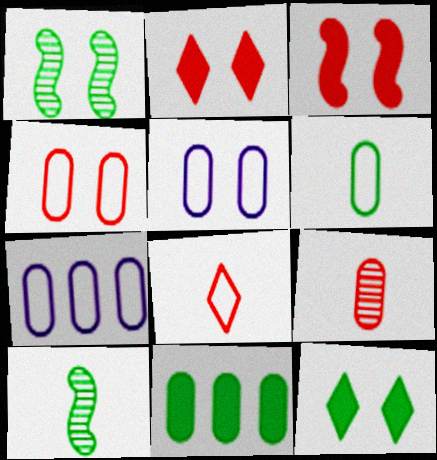[[1, 2, 5], 
[2, 7, 10], 
[4, 6, 7], 
[5, 9, 11]]